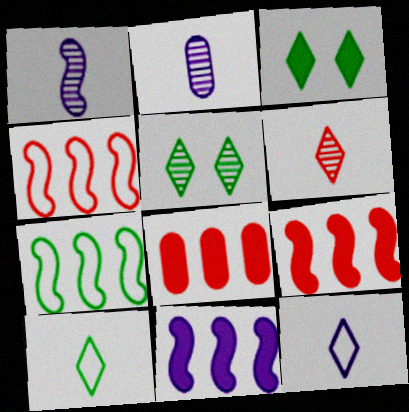[[2, 3, 4]]